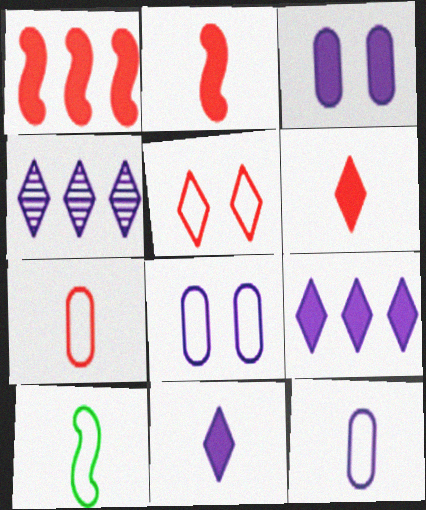[]